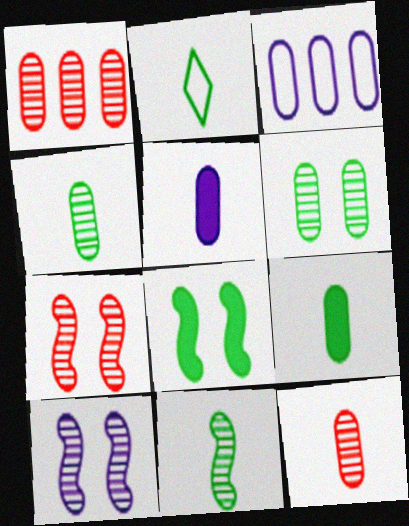[[2, 9, 11]]